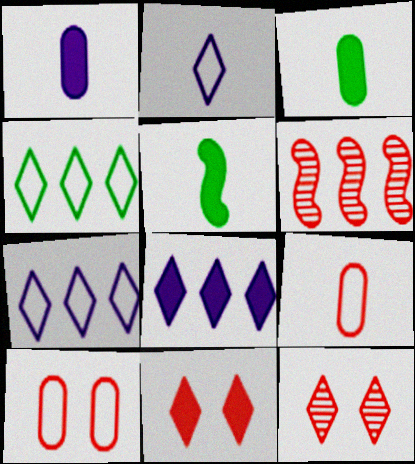[[6, 9, 11]]